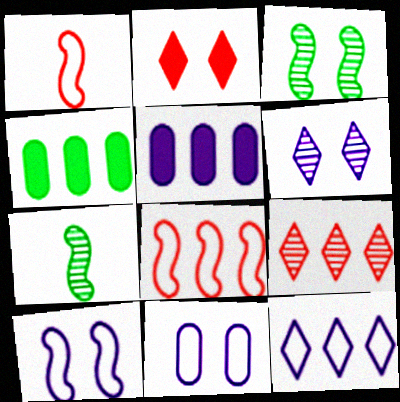[[1, 4, 6], 
[2, 3, 11]]